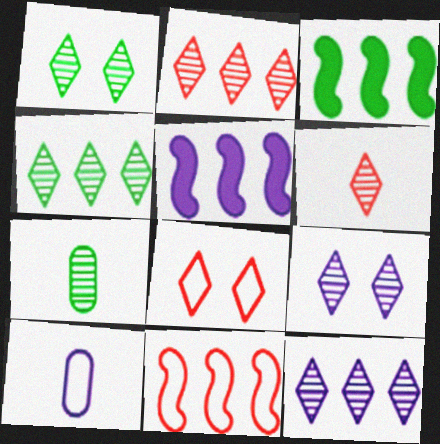[[1, 6, 12], 
[2, 4, 12], 
[4, 6, 9], 
[5, 7, 8], 
[5, 9, 10]]